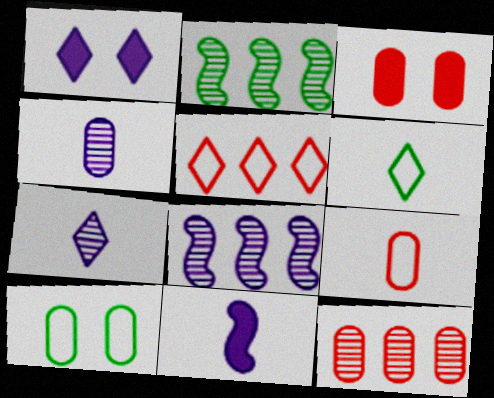[[1, 2, 9], 
[3, 6, 8], 
[3, 9, 12]]